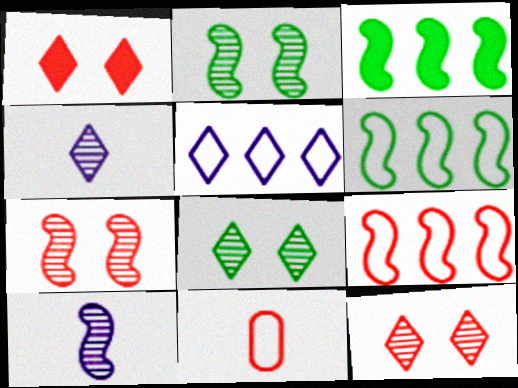[]